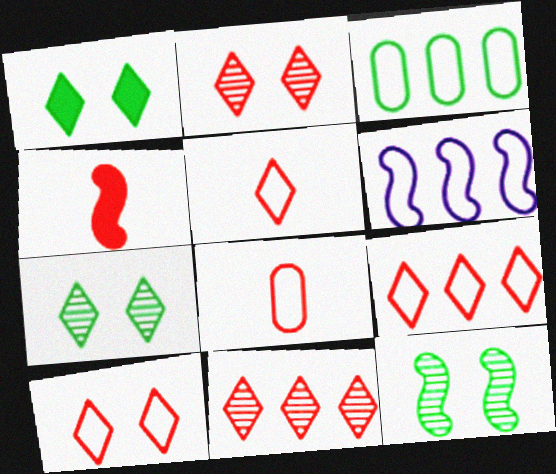[[3, 6, 9], 
[4, 6, 12], 
[5, 9, 10]]